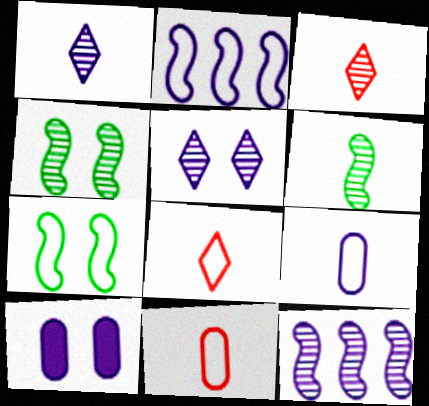[[1, 2, 10]]